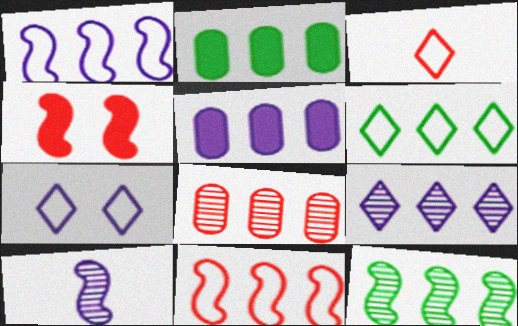[[1, 5, 9], 
[2, 6, 12], 
[2, 9, 11], 
[3, 4, 8], 
[3, 6, 7], 
[5, 7, 10], 
[8, 9, 12]]